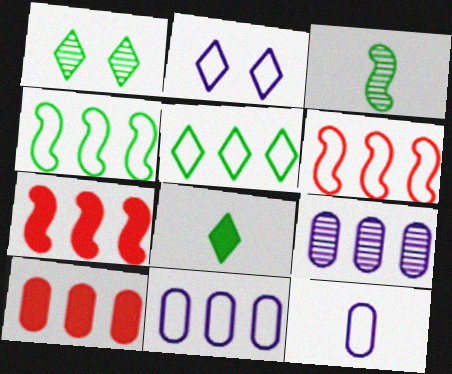[[1, 5, 8], 
[1, 7, 12], 
[2, 3, 10], 
[5, 6, 11], 
[5, 7, 9]]